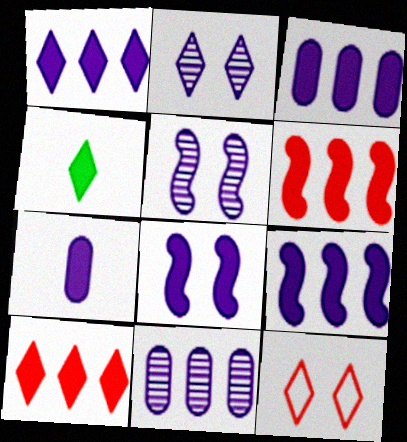[[1, 3, 9], 
[1, 7, 8]]